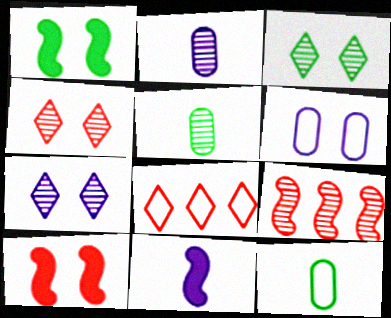[[1, 2, 8], 
[1, 4, 6], 
[2, 3, 9], 
[3, 4, 7], 
[3, 6, 10], 
[5, 7, 9]]